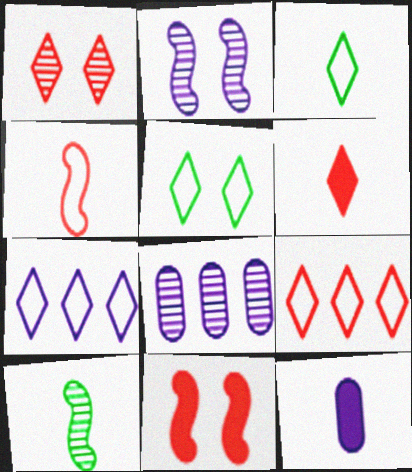[[1, 6, 9], 
[1, 8, 10], 
[2, 7, 12], 
[3, 8, 11]]